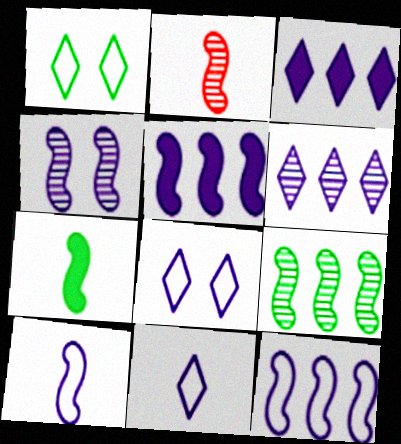[[2, 4, 9], 
[2, 7, 10], 
[4, 5, 10]]